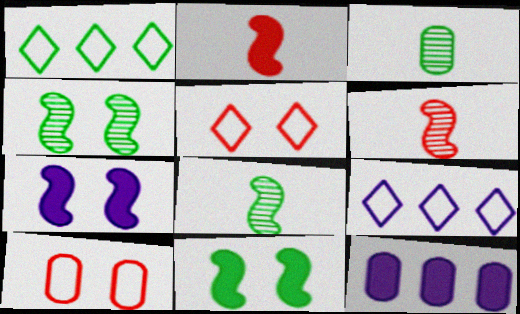[[1, 3, 11], 
[3, 10, 12], 
[5, 8, 12]]